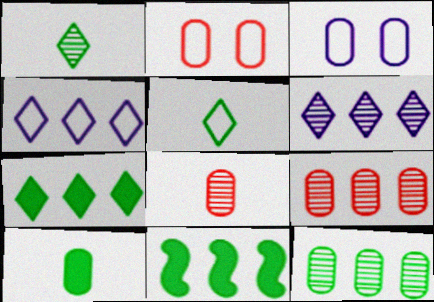[[3, 9, 10], 
[4, 9, 11]]